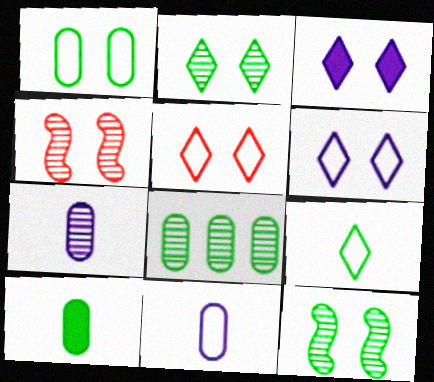[[1, 3, 4], 
[1, 8, 10], 
[2, 3, 5]]